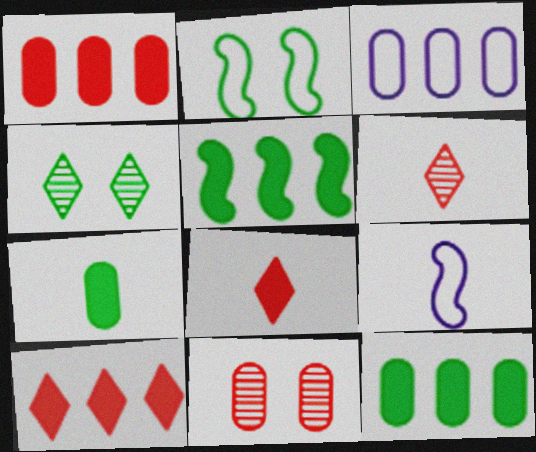[[1, 4, 9], 
[3, 7, 11], 
[6, 7, 9]]